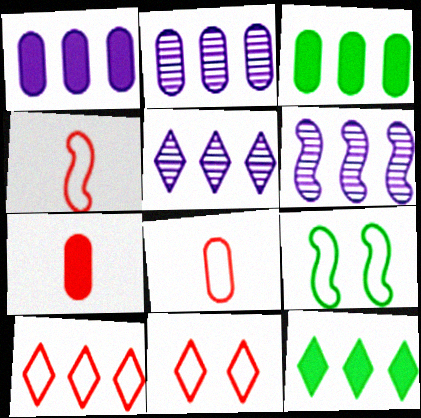[[2, 5, 6], 
[3, 6, 10], 
[5, 7, 9], 
[5, 10, 12]]